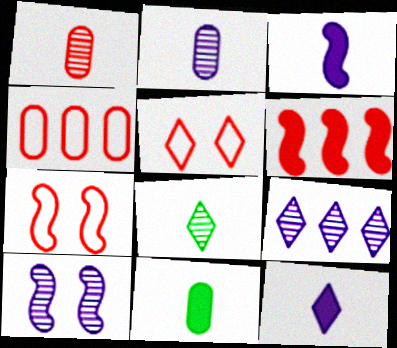[[1, 5, 6], 
[2, 9, 10], 
[7, 9, 11]]